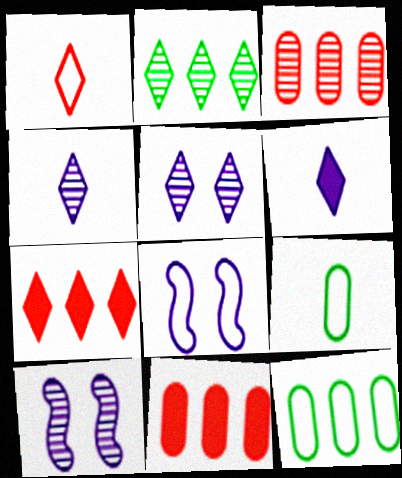[[1, 8, 12], 
[7, 9, 10]]